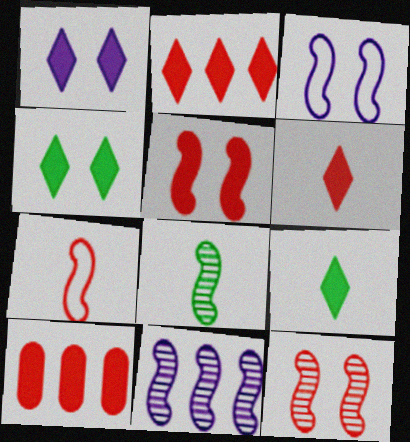[[1, 2, 9], 
[5, 6, 10], 
[8, 11, 12]]